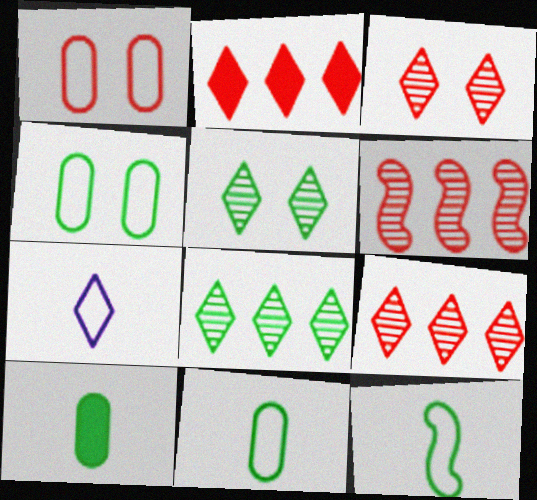[[2, 5, 7]]